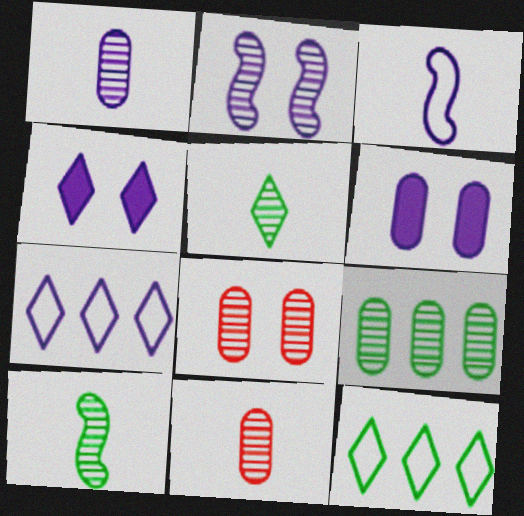[[1, 8, 9]]